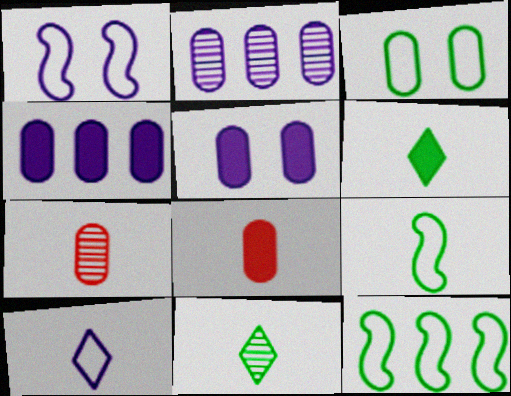[[2, 3, 8], 
[3, 4, 7]]